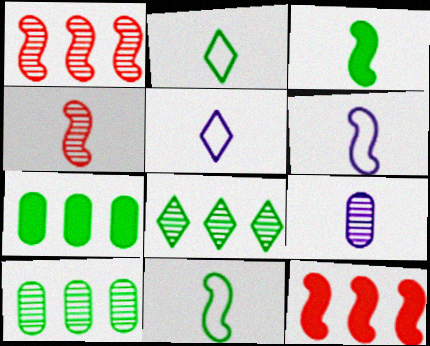[[3, 4, 6]]